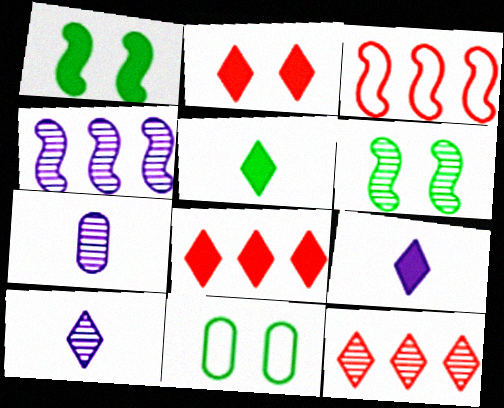[[6, 7, 12]]